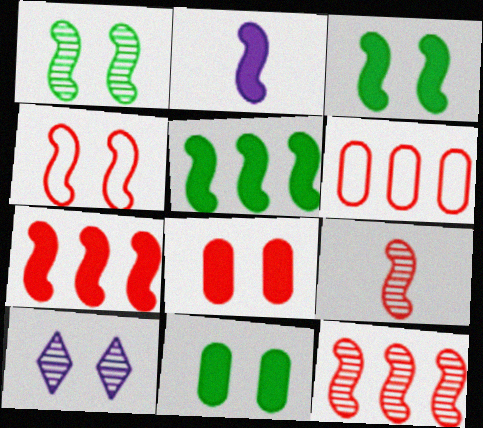[[2, 3, 7], 
[4, 7, 9], 
[4, 10, 11]]